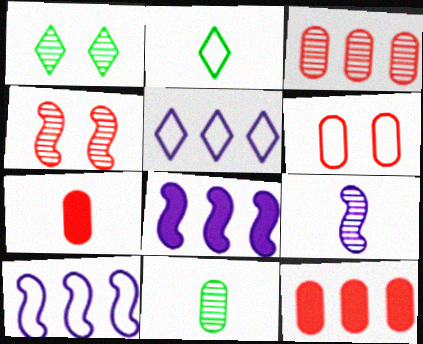[[1, 3, 9], 
[1, 7, 10], 
[2, 6, 10], 
[2, 7, 9], 
[3, 6, 7]]